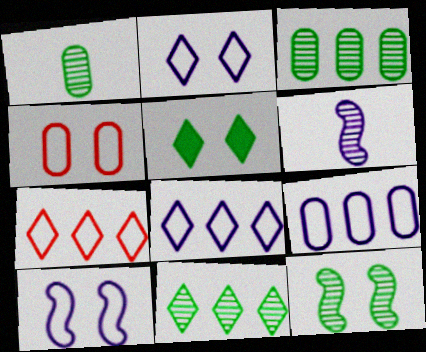[[1, 11, 12]]